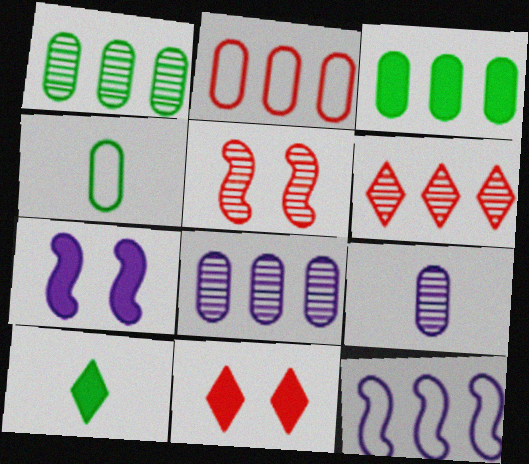[[2, 3, 8], 
[3, 6, 12], 
[4, 6, 7]]